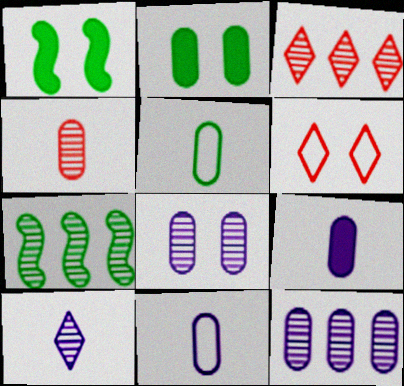[[1, 3, 11], 
[1, 6, 8], 
[3, 7, 12], 
[4, 5, 9], 
[6, 7, 9]]